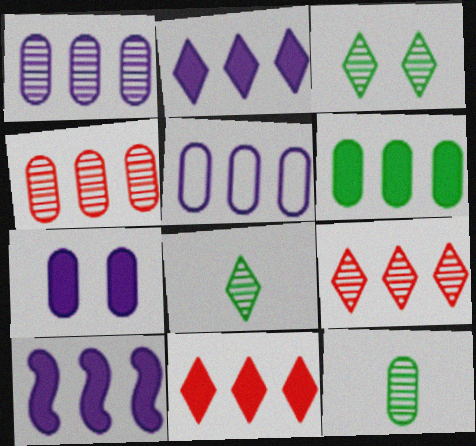[[4, 5, 6], 
[6, 10, 11]]